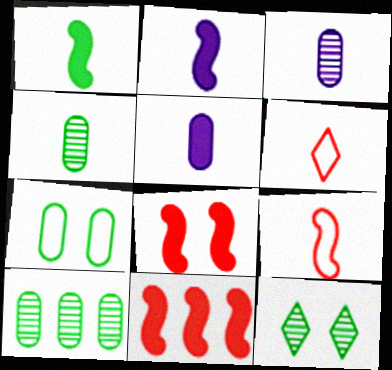[[1, 3, 6], 
[2, 4, 6]]